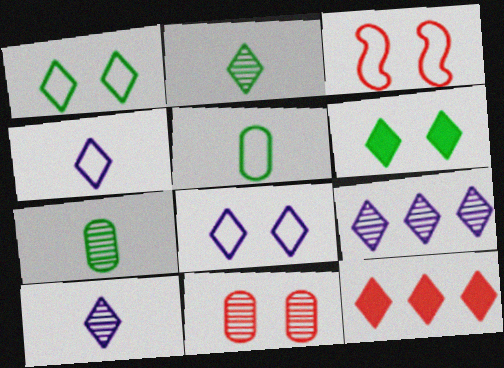[[1, 10, 12], 
[2, 8, 12]]